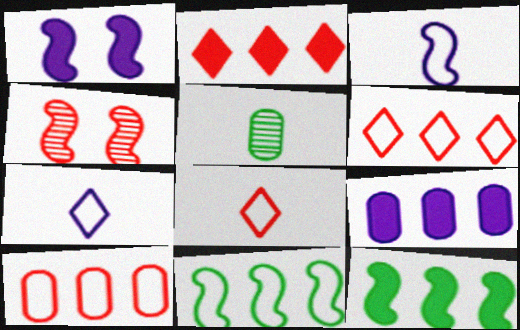[[1, 5, 6], 
[2, 9, 12], 
[3, 4, 12]]